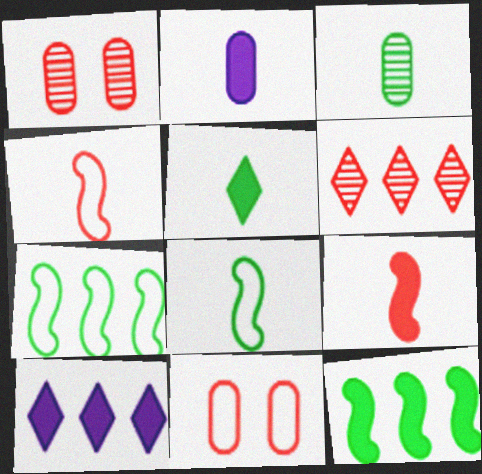[[1, 8, 10], 
[2, 5, 9], 
[3, 5, 8], 
[6, 9, 11]]